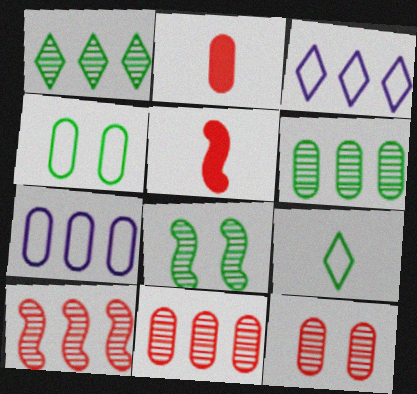[[2, 3, 8]]